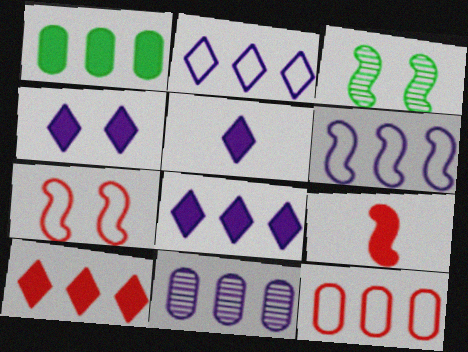[[1, 4, 9], 
[1, 11, 12], 
[3, 5, 12], 
[3, 6, 9], 
[4, 5, 8], 
[6, 8, 11]]